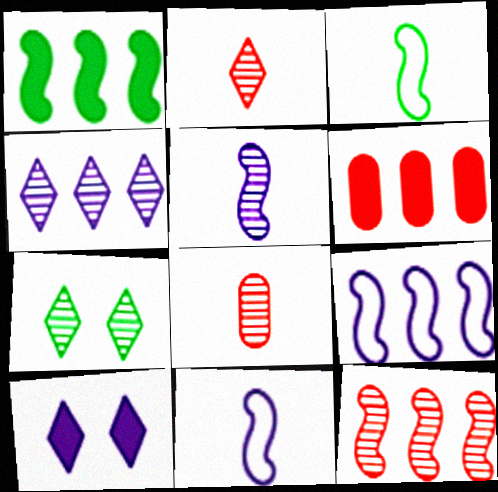[[1, 9, 12], 
[2, 4, 7], 
[6, 7, 11]]